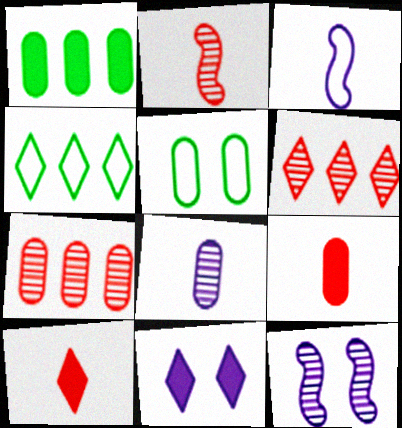[[4, 9, 12]]